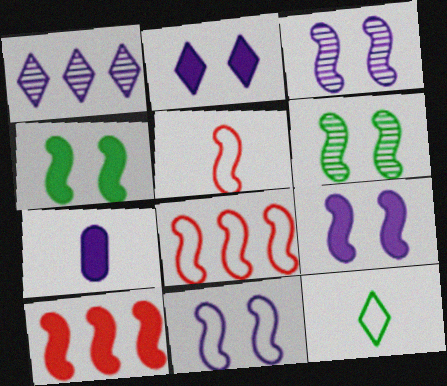[[1, 7, 11], 
[3, 9, 11]]